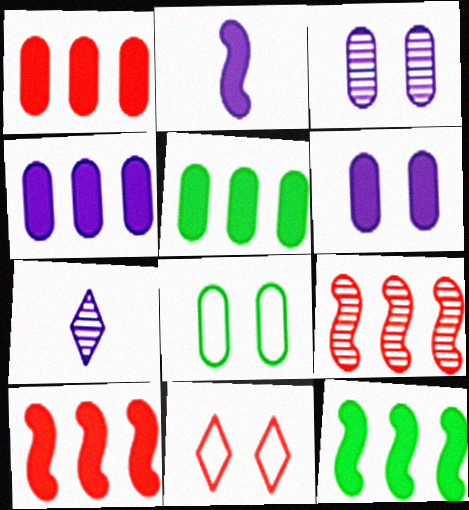[[1, 4, 5], 
[7, 8, 10]]